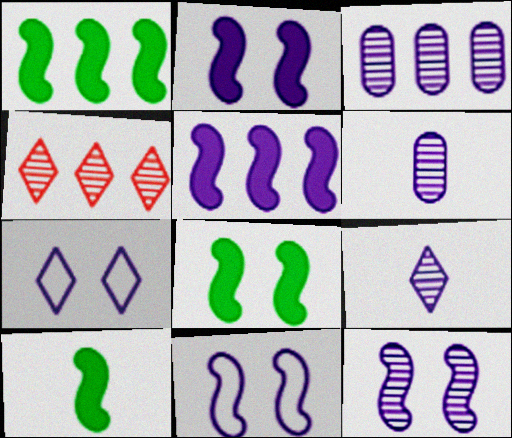[[1, 8, 10], 
[2, 11, 12], 
[3, 9, 12], 
[5, 6, 7]]